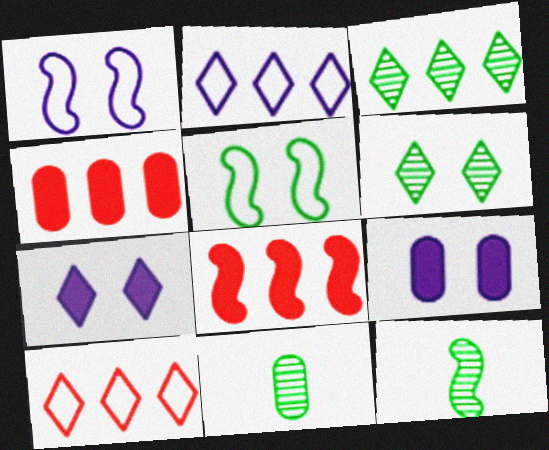[[1, 8, 12], 
[9, 10, 12]]